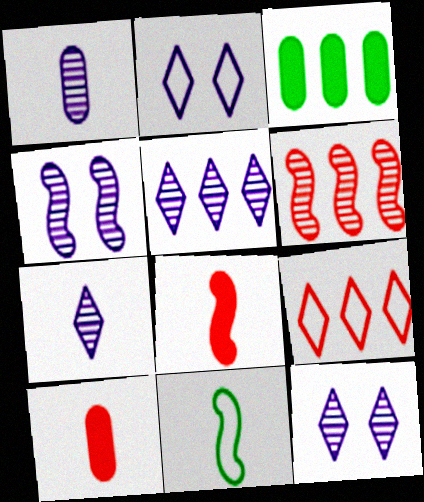[[1, 4, 5], 
[5, 7, 12], 
[7, 10, 11]]